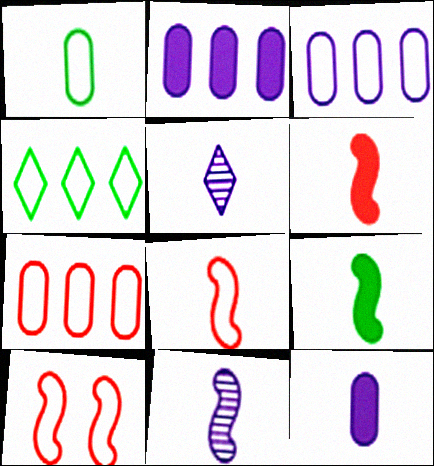[[1, 5, 6], 
[8, 9, 11]]